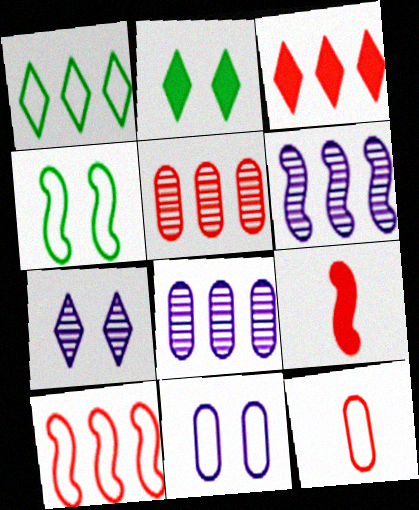[[2, 6, 12], 
[3, 5, 10], 
[4, 6, 9]]